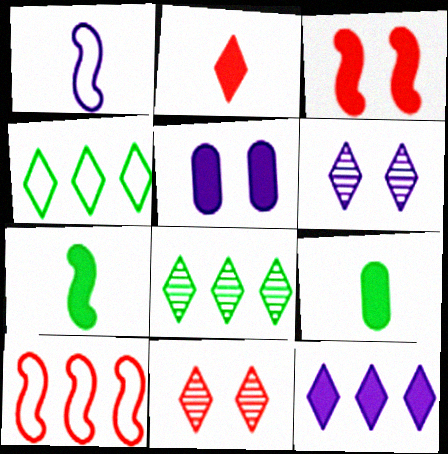[[2, 4, 6], 
[3, 9, 12], 
[6, 9, 10]]